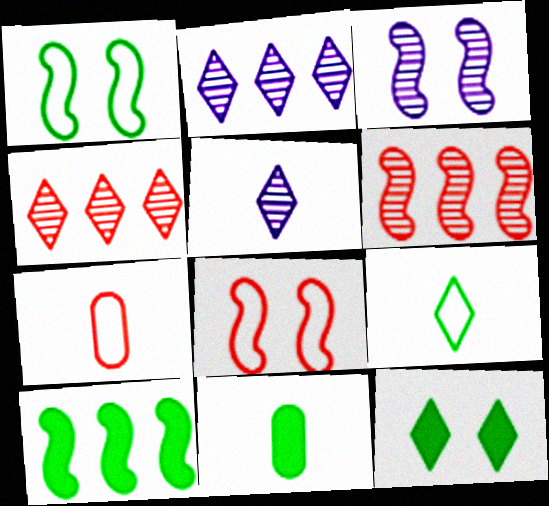[[2, 8, 11], 
[10, 11, 12]]